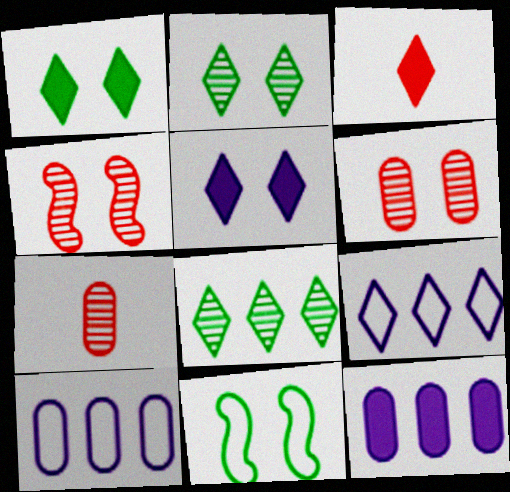[[2, 3, 9], 
[5, 6, 11]]